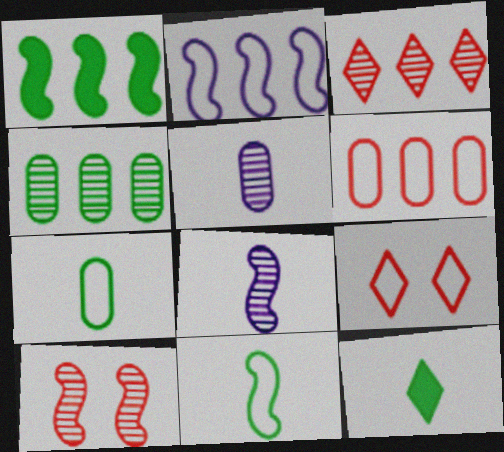[[1, 5, 9], 
[2, 7, 9]]